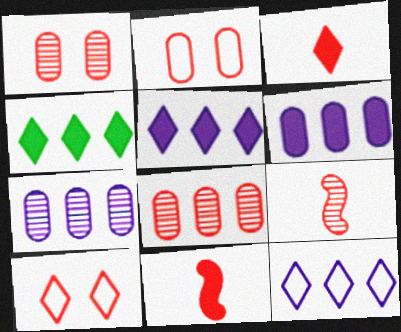[[8, 10, 11]]